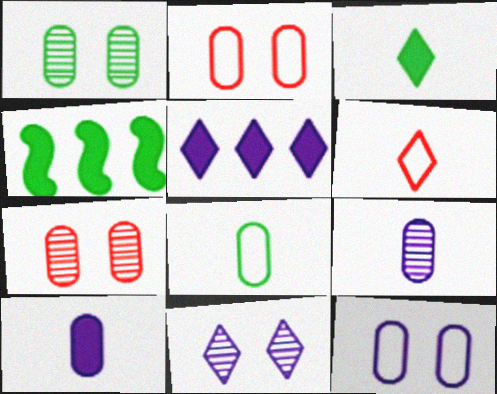[]